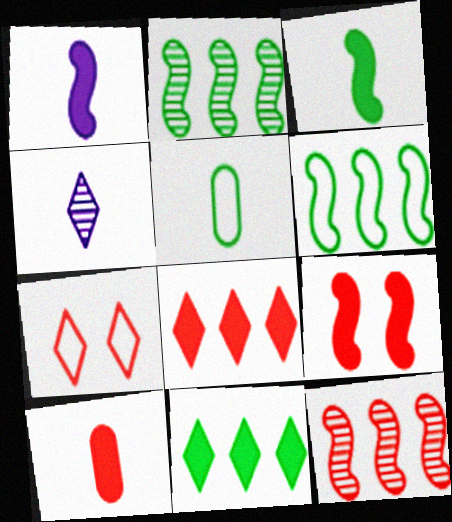[[4, 7, 11], 
[7, 10, 12], 
[8, 9, 10]]